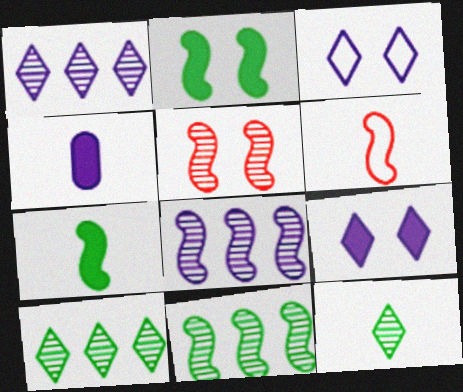[[2, 6, 8], 
[3, 4, 8], 
[4, 6, 12]]